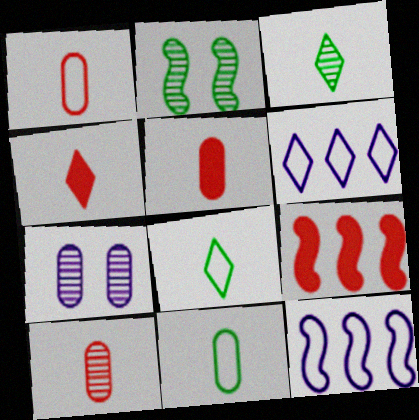[[1, 5, 10], 
[2, 5, 6], 
[7, 8, 9]]